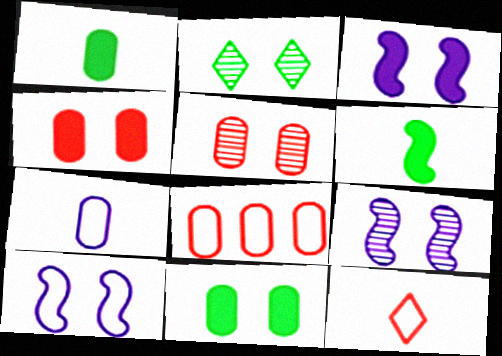[[2, 4, 10], 
[2, 5, 9], 
[3, 9, 10]]